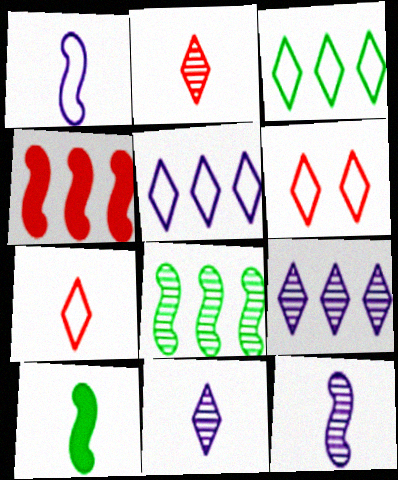[]